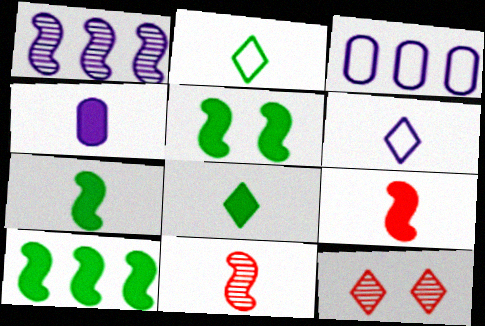[[2, 4, 11], 
[3, 7, 12], 
[4, 8, 9], 
[5, 7, 10]]